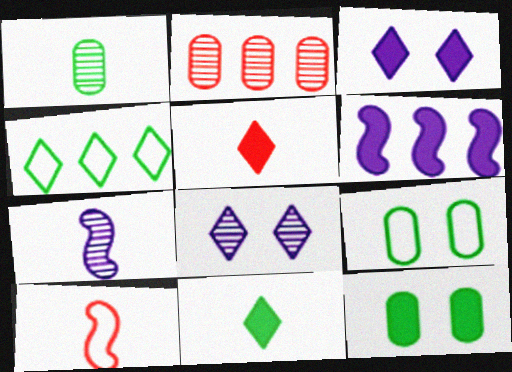[[2, 4, 6], 
[4, 5, 8], 
[5, 6, 12]]